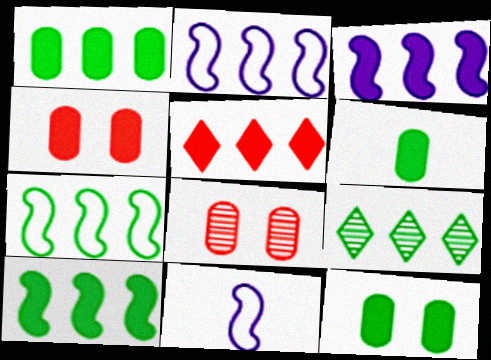[[1, 3, 5], 
[1, 6, 12], 
[1, 7, 9], 
[4, 9, 11]]